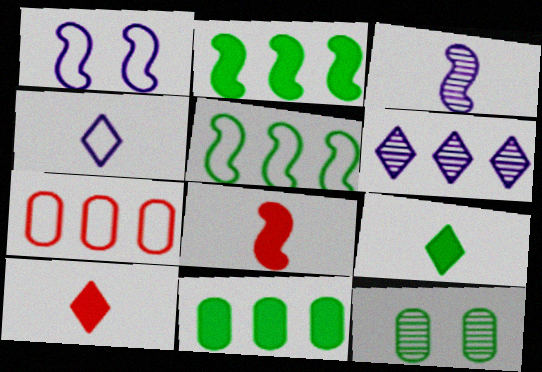[[2, 6, 7], 
[5, 9, 12]]